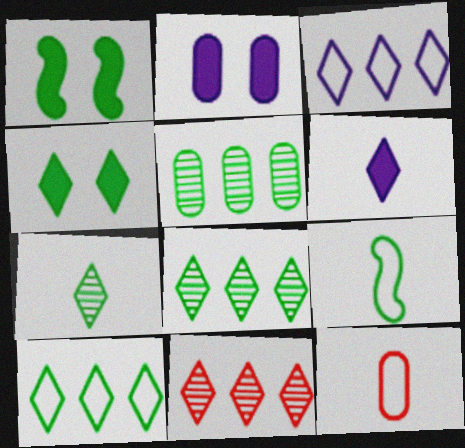[[2, 5, 12], 
[2, 9, 11], 
[4, 5, 9], 
[4, 7, 10]]